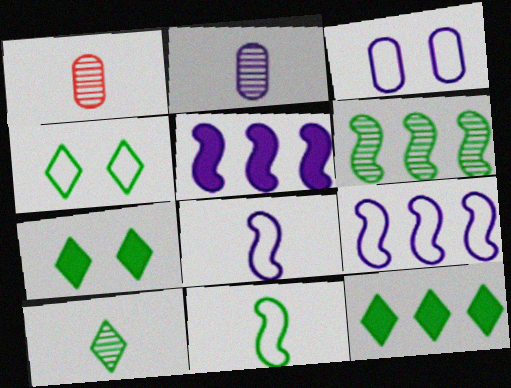[[1, 4, 5], 
[1, 7, 9], 
[4, 10, 12]]